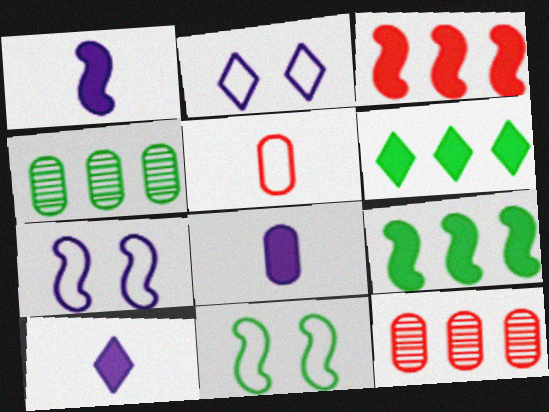[[1, 8, 10], 
[10, 11, 12]]